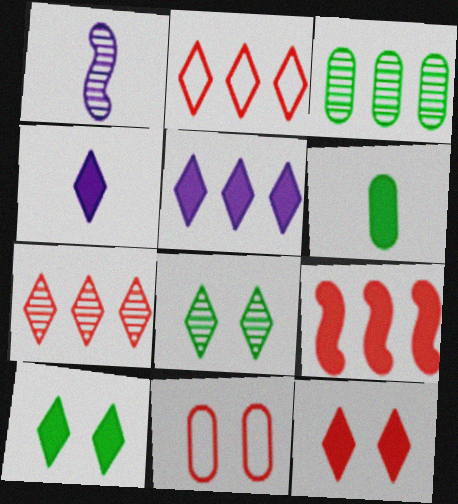[[2, 4, 8]]